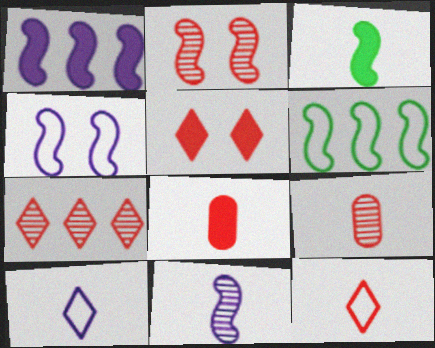[[1, 4, 11], 
[2, 7, 9], 
[3, 9, 10], 
[5, 7, 12]]